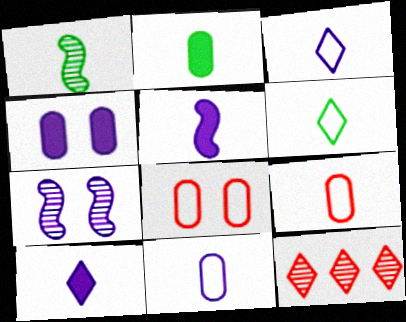[[1, 2, 6], 
[1, 9, 10]]